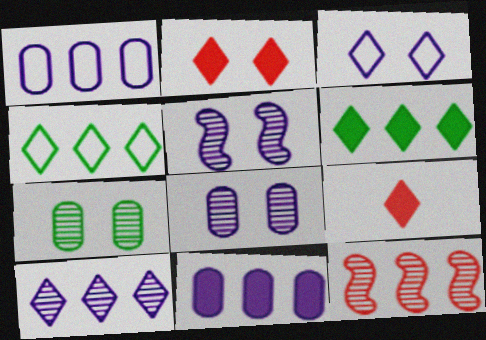[[1, 6, 12], 
[4, 11, 12]]